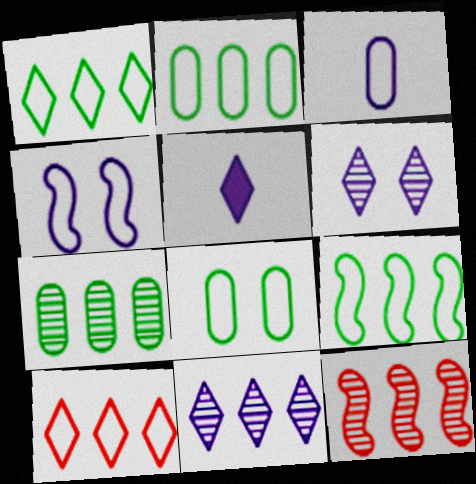[[1, 2, 9], 
[5, 8, 12], 
[7, 11, 12]]